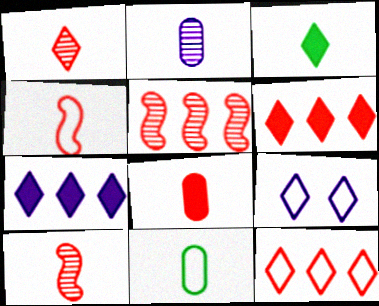[[1, 4, 8], 
[2, 3, 4], 
[2, 8, 11]]